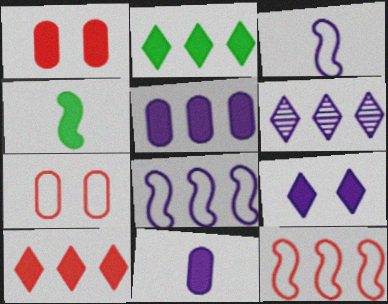[[4, 6, 7], 
[5, 6, 8]]